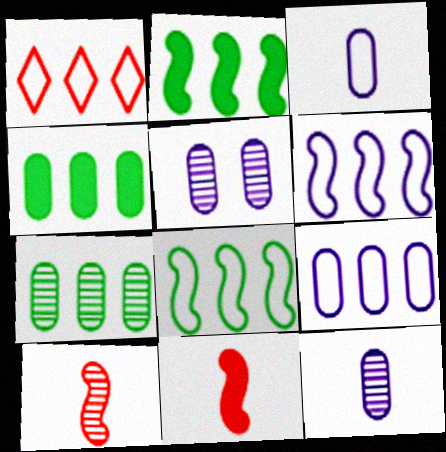[[1, 8, 9]]